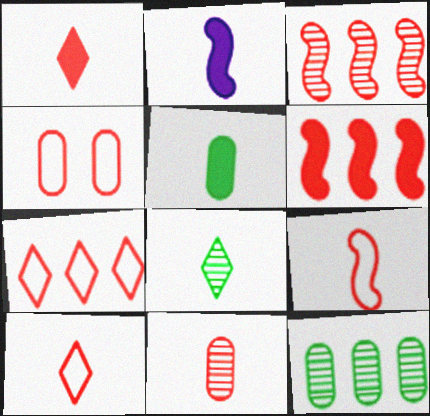[[1, 2, 5], 
[1, 3, 4], 
[1, 9, 11], 
[4, 7, 9]]